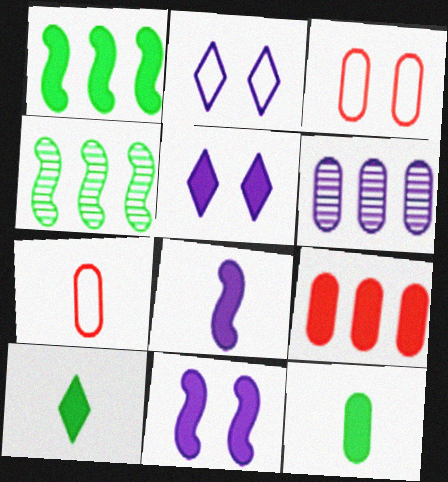[[2, 6, 8], 
[3, 6, 12], 
[4, 5, 7], 
[9, 10, 11]]